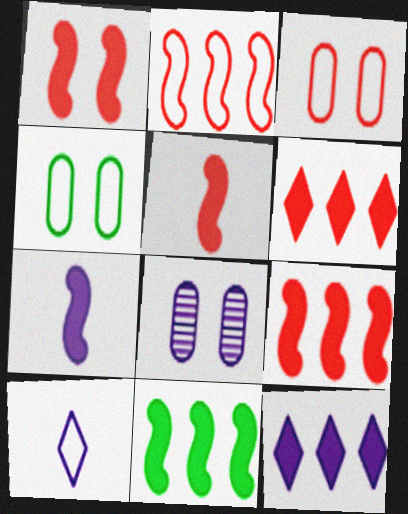[[1, 5, 9], 
[1, 7, 11], 
[2, 4, 10]]